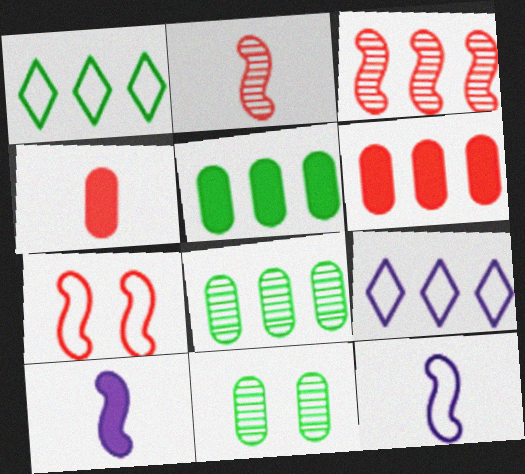[[3, 5, 9]]